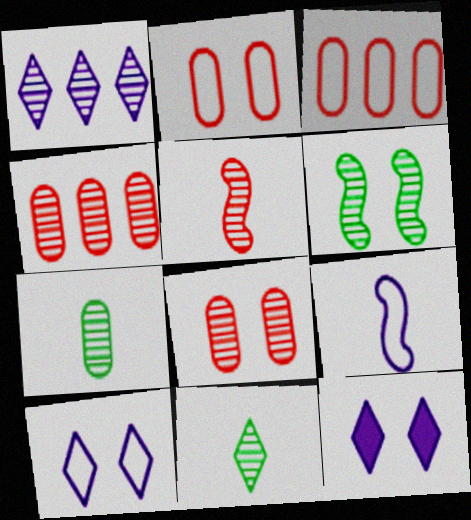[[2, 6, 12]]